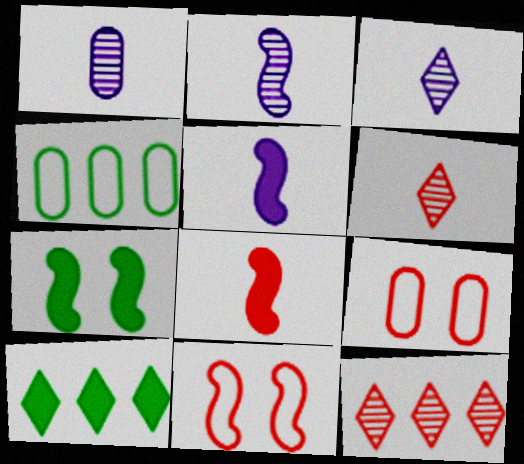[[1, 2, 3], 
[1, 10, 11], 
[2, 9, 10], 
[8, 9, 12]]